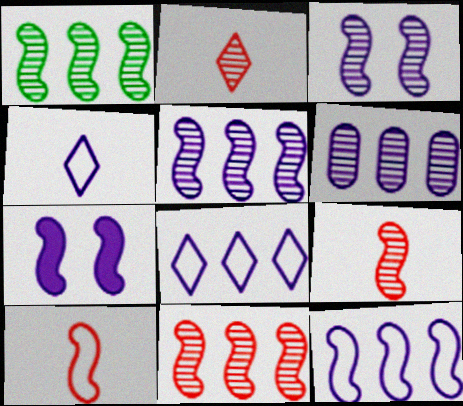[[1, 3, 9], 
[1, 5, 11], 
[1, 7, 10], 
[4, 6, 7]]